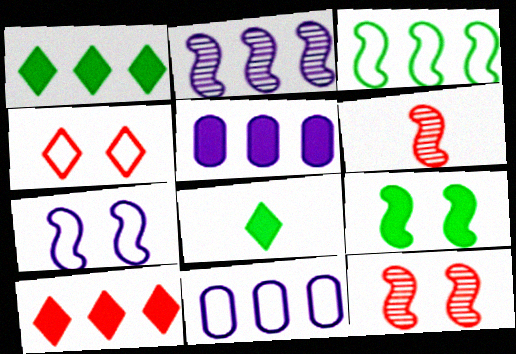[[7, 9, 12], 
[8, 11, 12]]